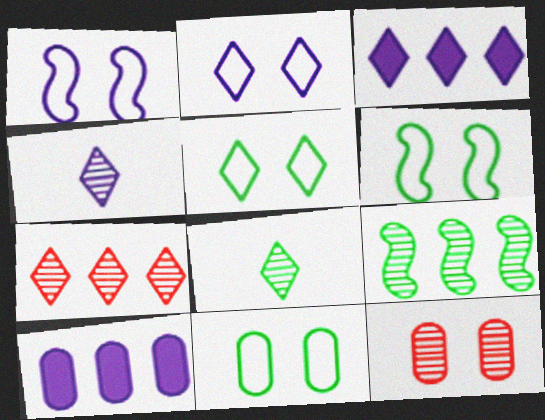[[1, 4, 10], 
[2, 3, 4], 
[4, 9, 12], 
[5, 6, 11]]